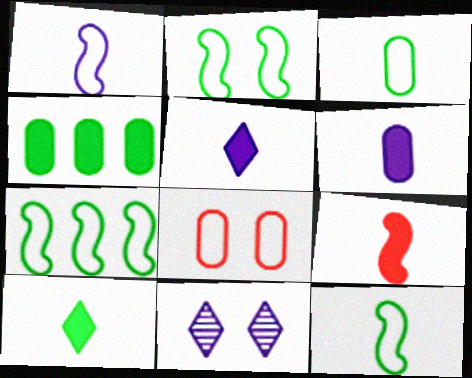[[2, 7, 12], 
[6, 9, 10]]